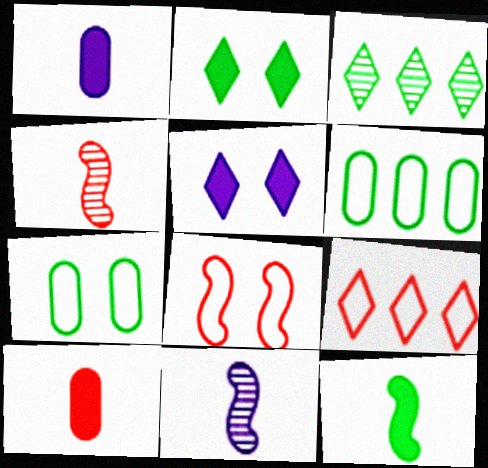[[1, 3, 8], 
[3, 7, 12], 
[4, 5, 6]]